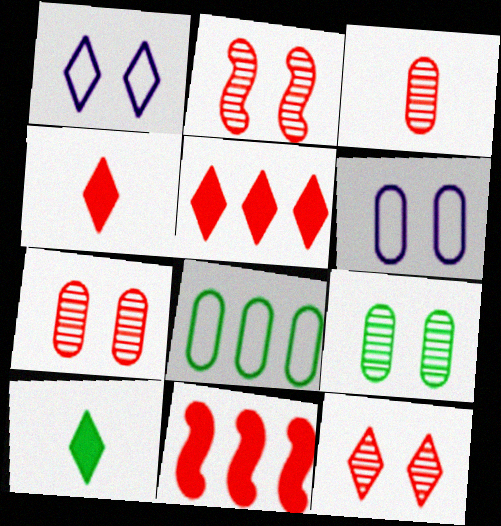[[2, 7, 12]]